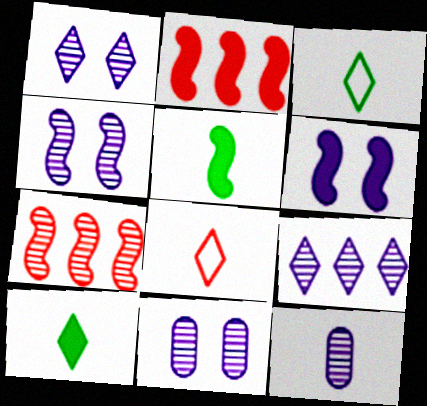[[1, 4, 11], 
[2, 3, 11], 
[2, 5, 6], 
[4, 9, 12], 
[5, 8, 12]]